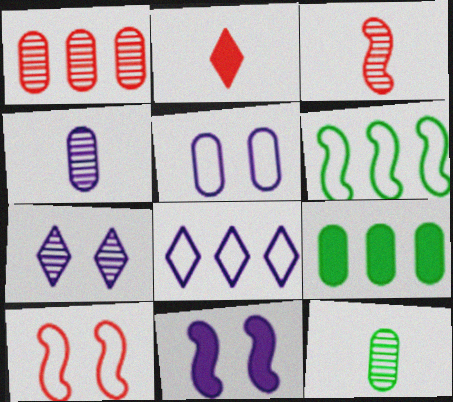[[1, 2, 10], 
[2, 9, 11], 
[3, 6, 11], 
[4, 8, 11], 
[5, 7, 11]]